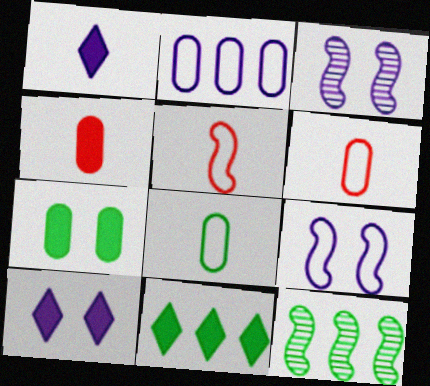[[1, 2, 3], 
[3, 6, 11], 
[6, 10, 12]]